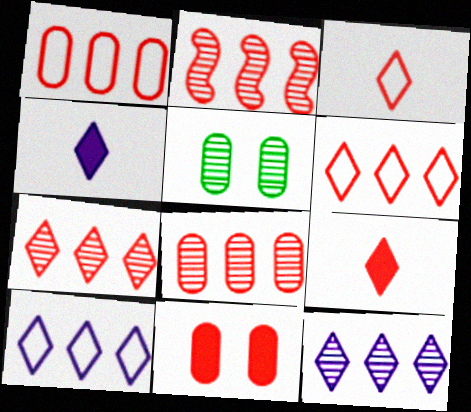[[2, 3, 11], 
[2, 7, 8]]